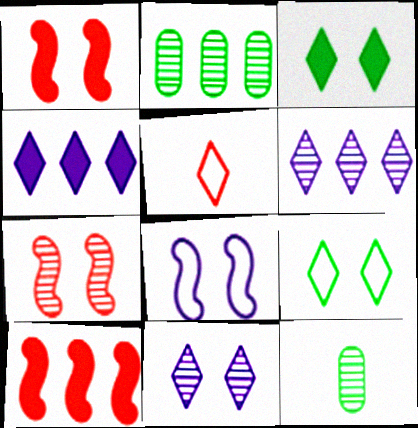[[3, 5, 6], 
[6, 7, 12]]